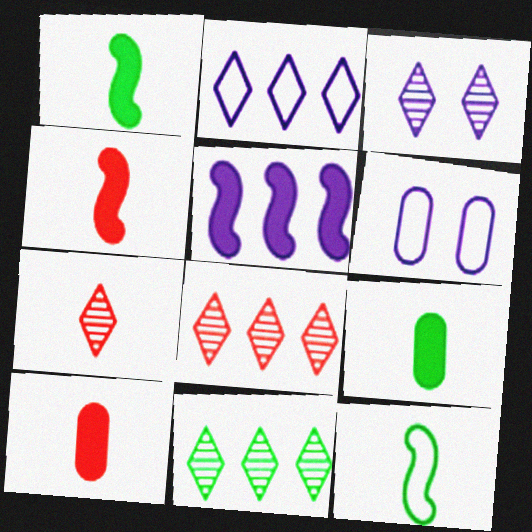[[1, 6, 8], 
[3, 7, 11], 
[4, 6, 11]]